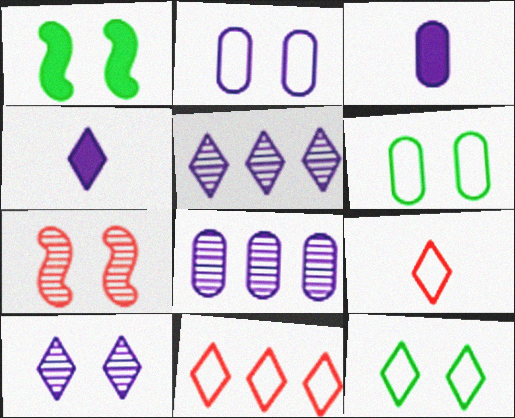[[1, 8, 9], 
[2, 3, 8]]